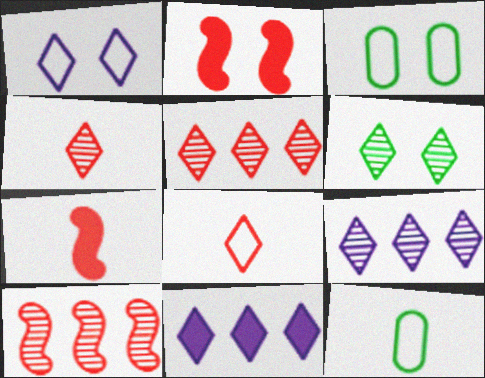[[2, 9, 12], 
[3, 7, 9], 
[4, 6, 9], 
[6, 8, 11]]